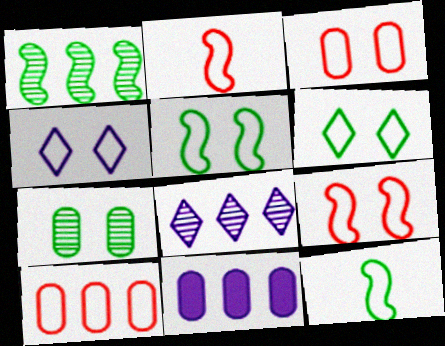[[3, 4, 5], 
[4, 10, 12]]